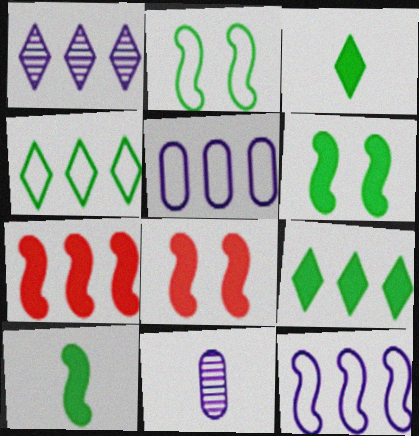[[4, 8, 11]]